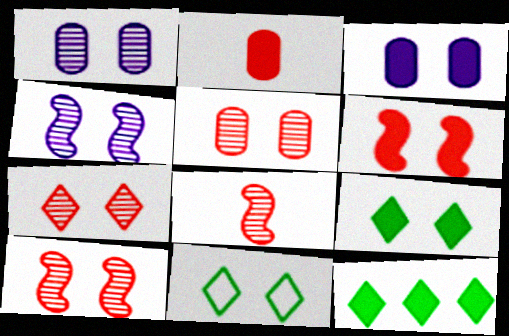[[1, 6, 11], 
[3, 6, 9], 
[3, 10, 11], 
[5, 7, 10]]